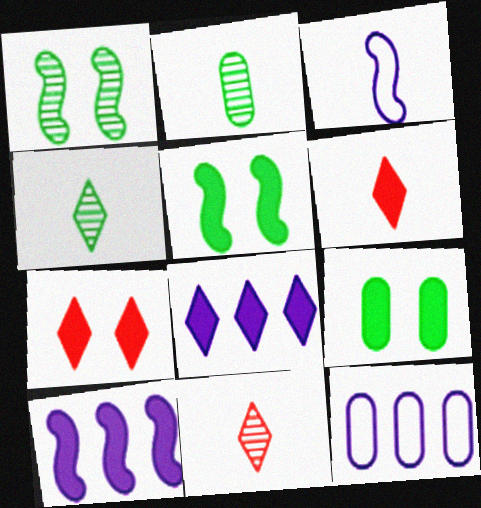[[1, 6, 12], 
[2, 3, 6], 
[5, 11, 12], 
[6, 9, 10]]